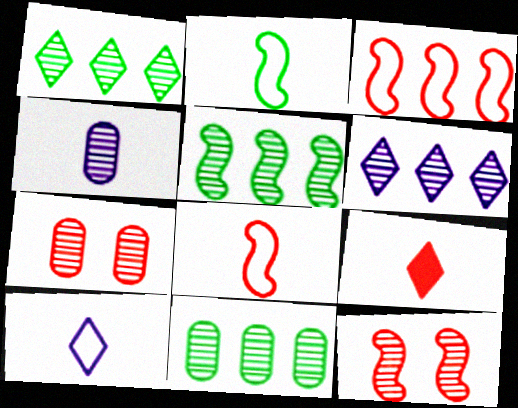[[1, 4, 12], 
[1, 5, 11], 
[2, 4, 9], 
[3, 7, 9], 
[4, 7, 11]]